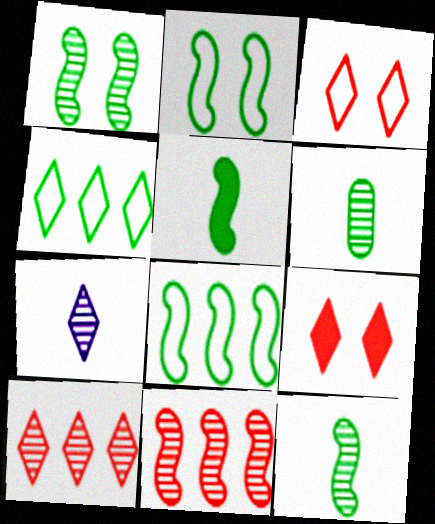[[1, 5, 8], 
[4, 7, 9]]